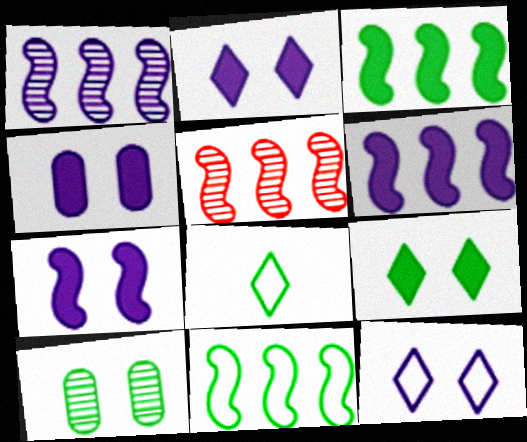[[2, 4, 7], 
[3, 8, 10], 
[4, 5, 8], 
[5, 6, 11]]